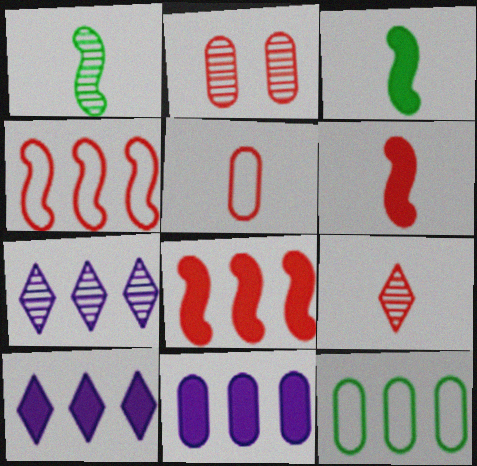[[1, 2, 7], 
[5, 6, 9], 
[7, 8, 12]]